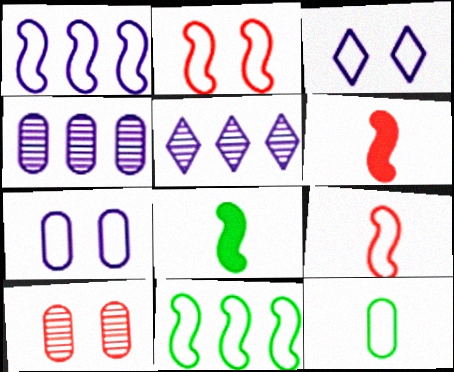[]